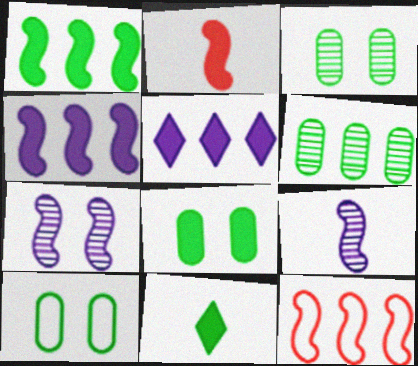[[1, 8, 11], 
[2, 5, 8], 
[3, 8, 10], 
[5, 6, 12]]